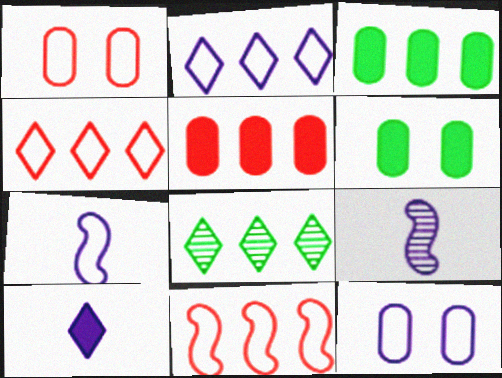[[2, 7, 12], 
[4, 6, 9]]